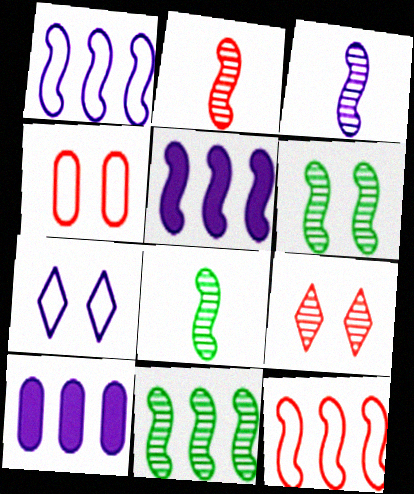[[2, 3, 8], 
[3, 7, 10], 
[5, 11, 12], 
[6, 8, 11]]